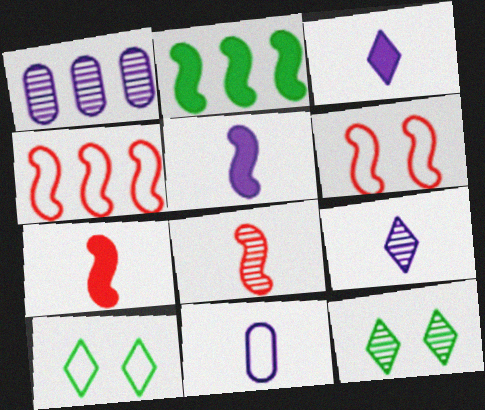[[1, 7, 10], 
[1, 8, 12], 
[4, 10, 11], 
[5, 9, 11]]